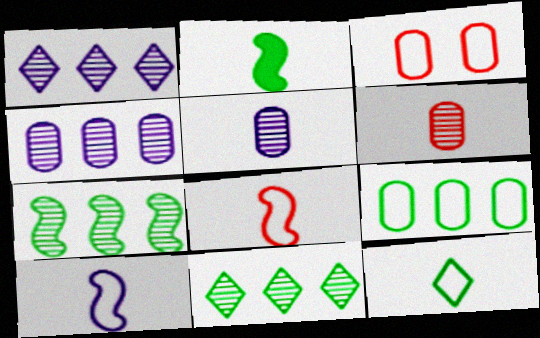[[1, 2, 3]]